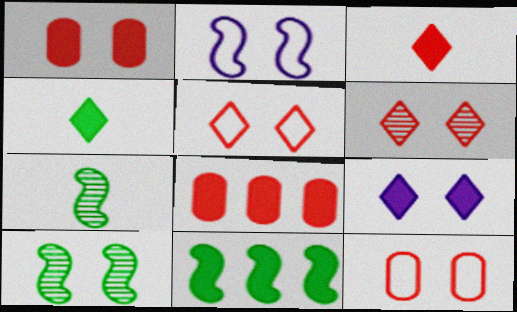[[9, 10, 12]]